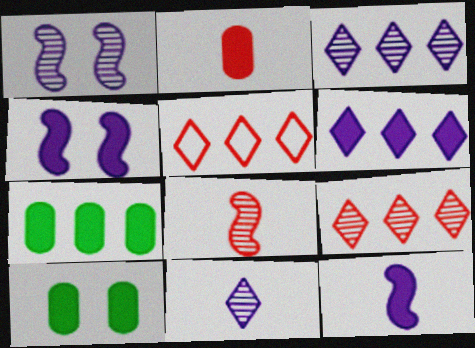[]